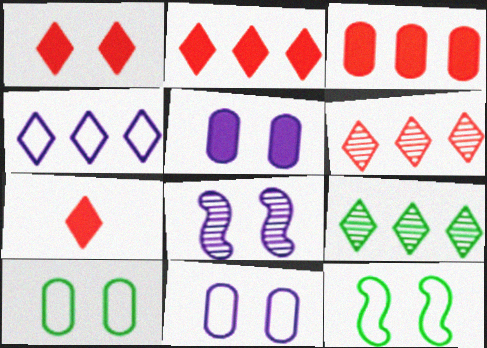[[1, 2, 7], 
[1, 8, 10], 
[2, 4, 9]]